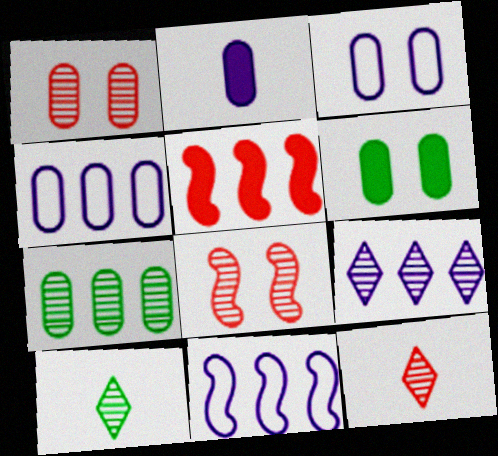[[1, 3, 6], 
[3, 5, 10], 
[6, 11, 12]]